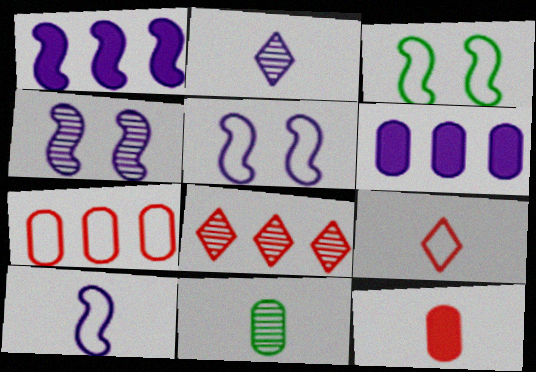[[1, 4, 10], 
[2, 5, 6], 
[4, 8, 11]]